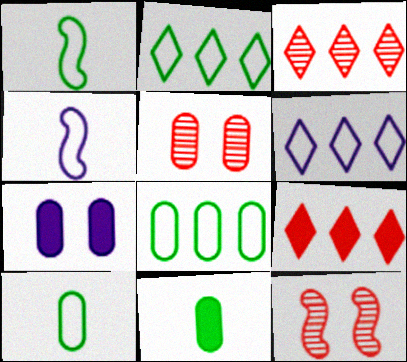[[1, 3, 7], 
[6, 11, 12]]